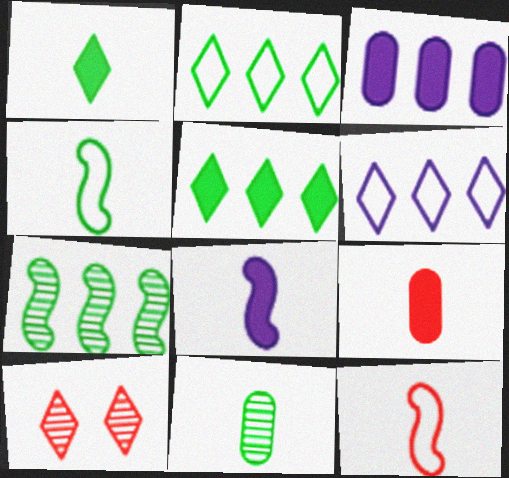[[1, 4, 11], 
[1, 6, 10], 
[1, 8, 9], 
[3, 4, 10]]